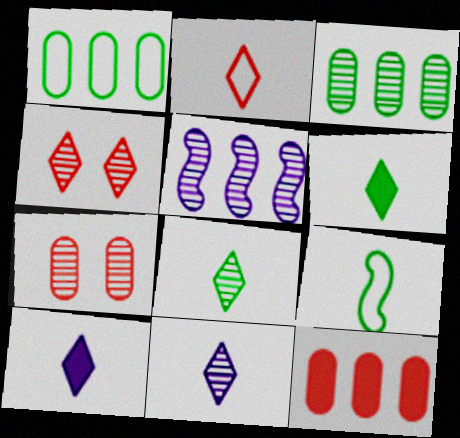[[2, 6, 11], 
[2, 8, 10], 
[5, 7, 8]]